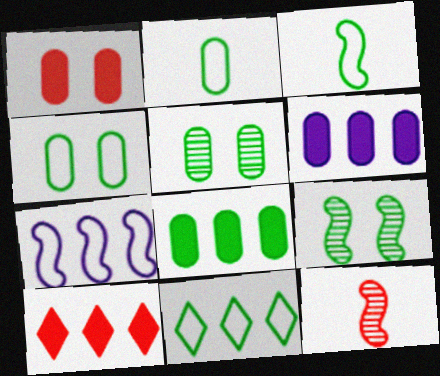[[2, 5, 8], 
[3, 4, 11]]